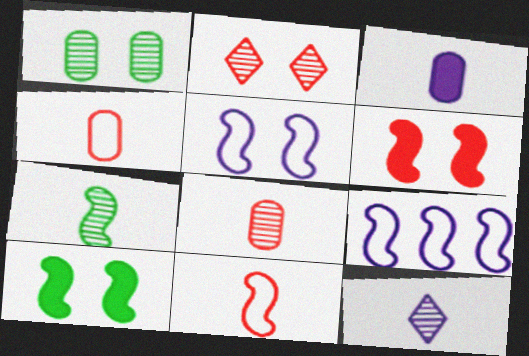[[6, 7, 9], 
[7, 8, 12]]